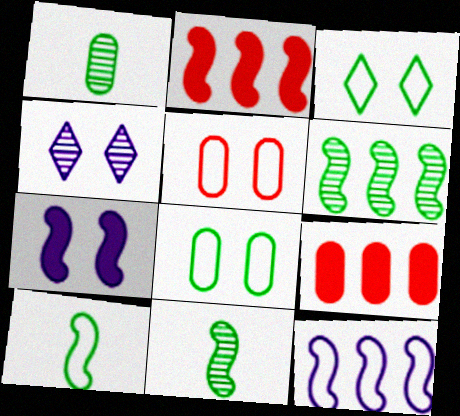[[2, 6, 12], 
[4, 9, 10]]